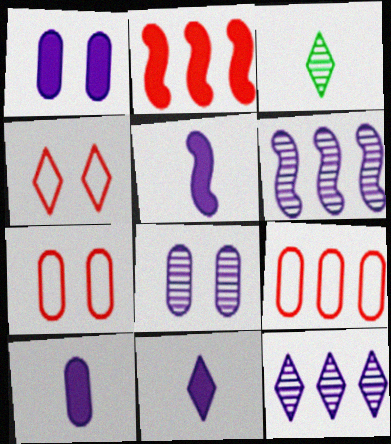[[5, 10, 11]]